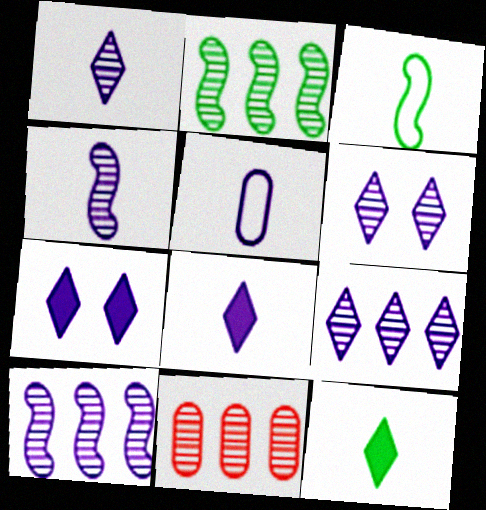[[1, 6, 9], 
[2, 9, 11], 
[3, 7, 11], 
[4, 5, 8], 
[5, 7, 10]]